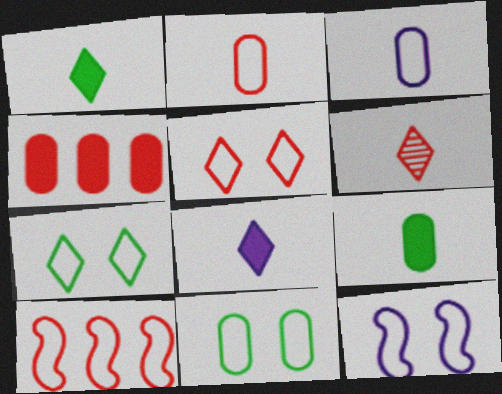[[2, 5, 10], 
[3, 7, 10], 
[5, 11, 12]]